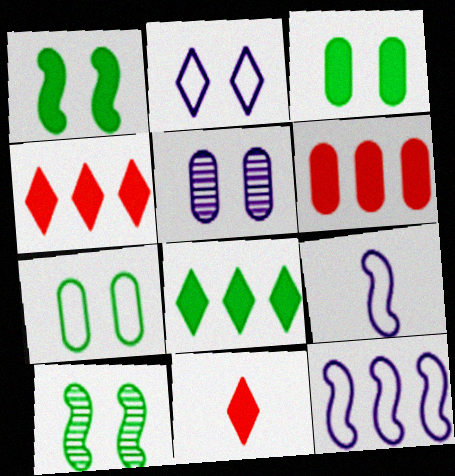[]